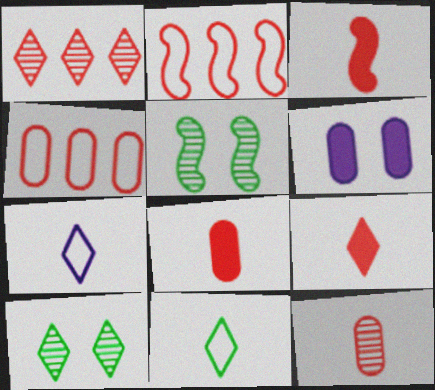[[3, 8, 9]]